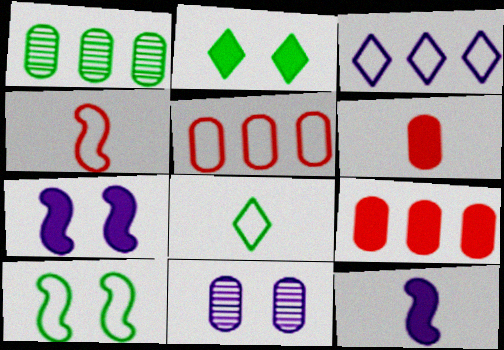[[2, 9, 12], 
[3, 11, 12]]